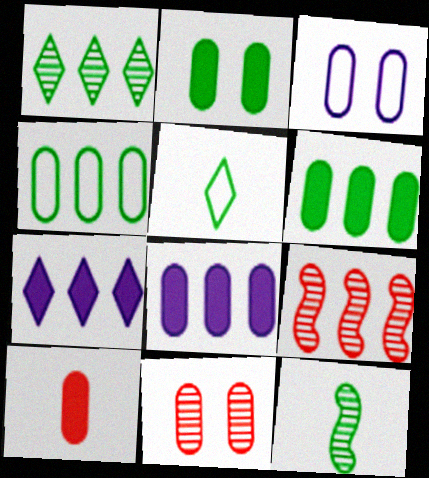[[2, 3, 11], 
[2, 8, 10], 
[4, 7, 9]]